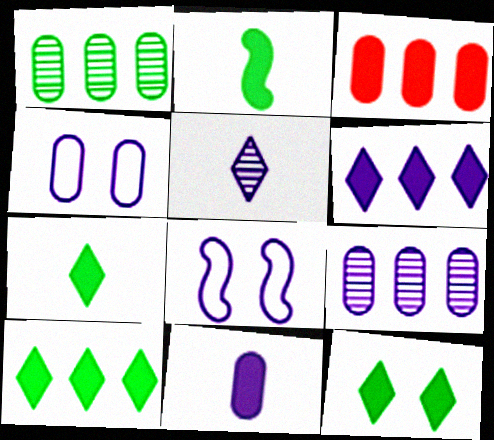[[4, 9, 11], 
[7, 10, 12]]